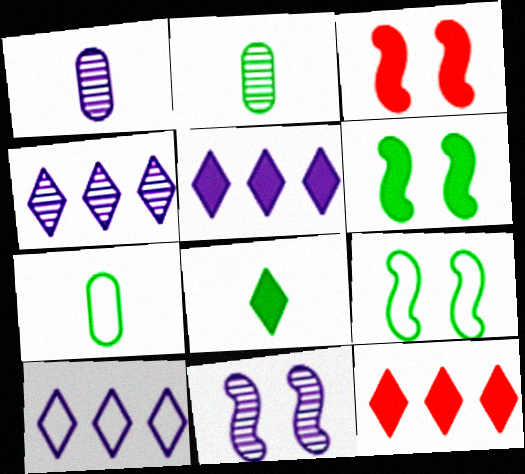[[1, 4, 11], 
[1, 9, 12], 
[2, 3, 10], 
[3, 4, 7], 
[3, 9, 11], 
[4, 5, 10], 
[7, 11, 12]]